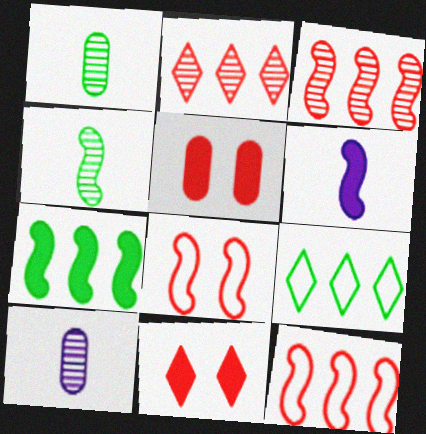[]